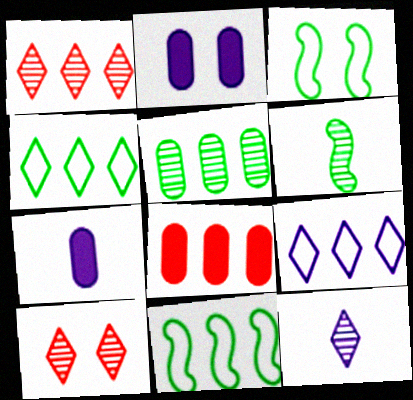[[1, 3, 7], 
[2, 3, 10], 
[3, 8, 12], 
[7, 10, 11]]